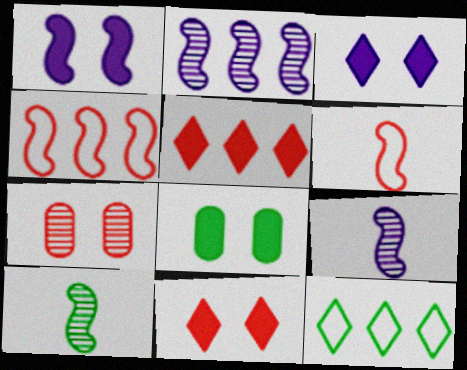[[1, 4, 10], 
[1, 8, 11], 
[5, 6, 7], 
[8, 10, 12]]